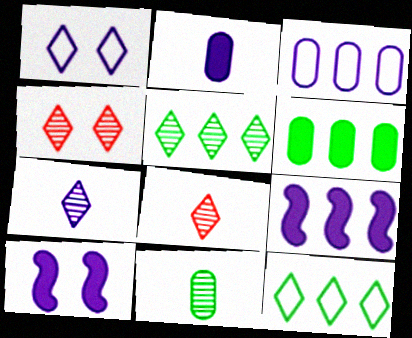[[3, 7, 10], 
[4, 5, 7]]